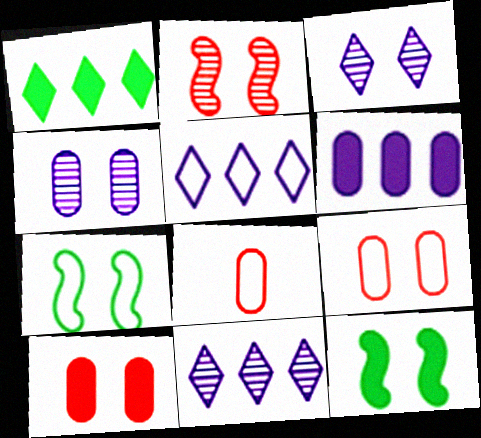[[3, 7, 10], 
[3, 9, 12], 
[5, 7, 8], 
[8, 11, 12]]